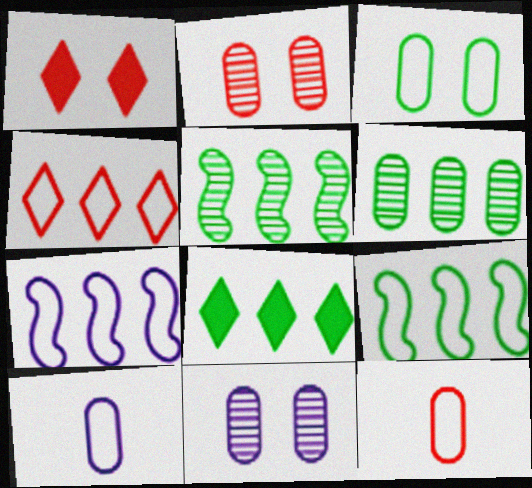[[1, 5, 10], 
[6, 8, 9]]